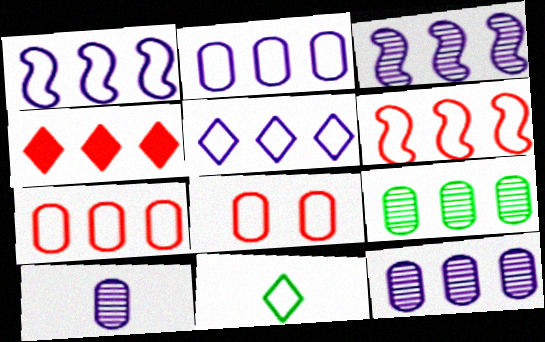[[1, 2, 5], 
[1, 4, 9], 
[1, 8, 11]]